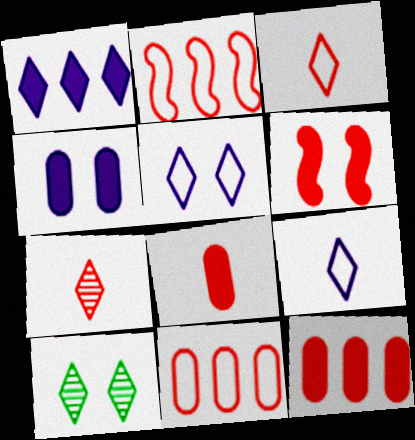[[1, 3, 10], 
[6, 7, 11]]